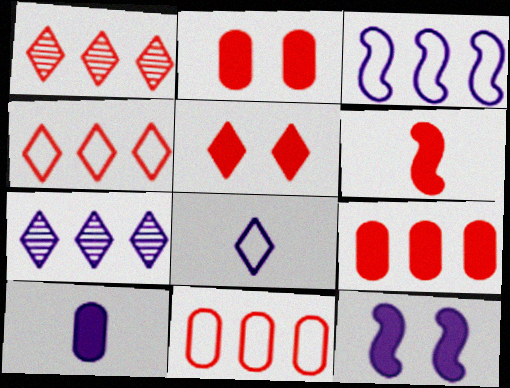[[5, 6, 9]]